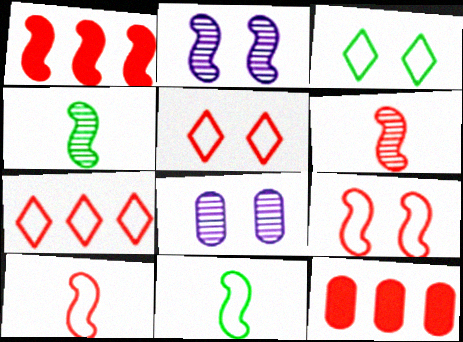[[1, 2, 11], 
[1, 6, 9], 
[5, 6, 12]]